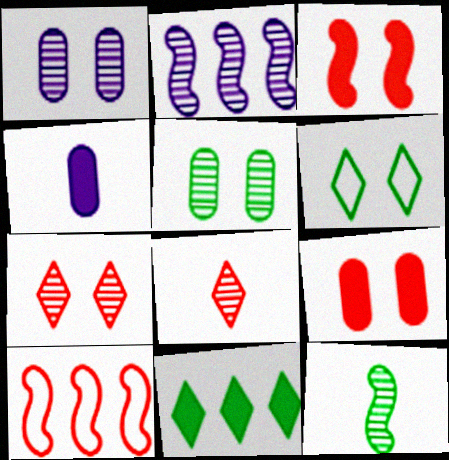[[1, 3, 6], 
[2, 5, 8], 
[3, 4, 11], 
[8, 9, 10]]